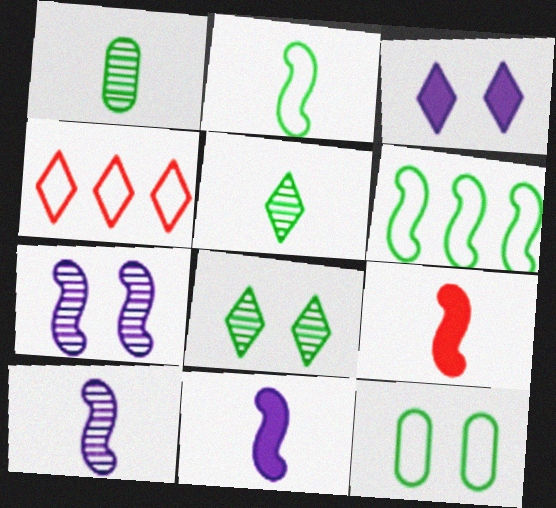[[2, 9, 10], 
[3, 4, 5], 
[6, 7, 9]]